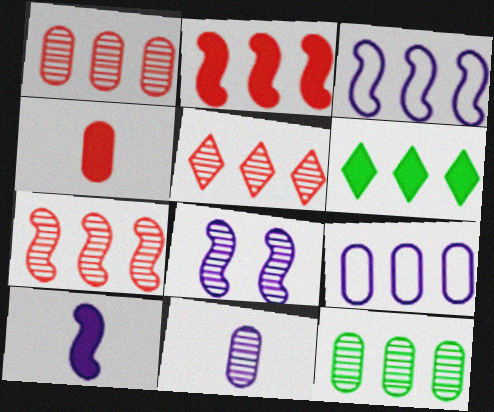[[1, 3, 6], 
[1, 5, 7], 
[3, 8, 10], 
[6, 7, 9]]